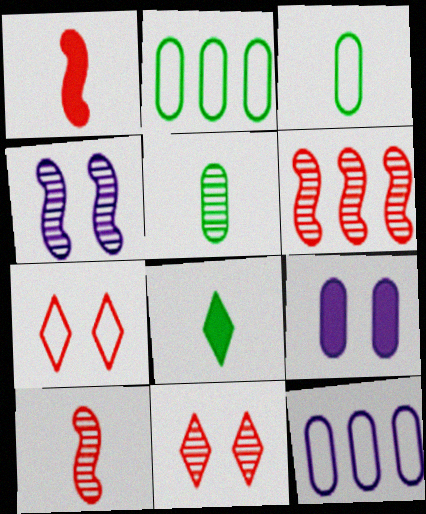[]